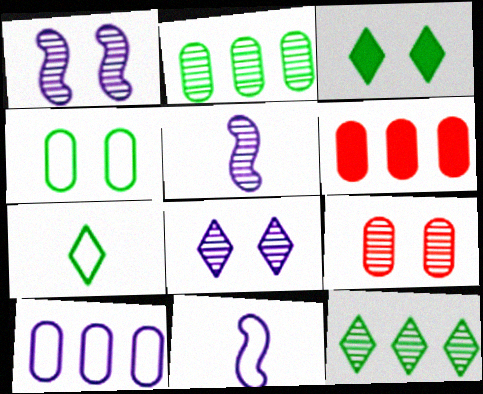[[1, 6, 7], 
[2, 6, 10], 
[3, 7, 12], 
[5, 9, 12]]